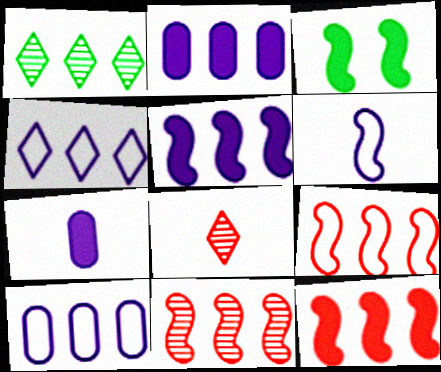[[1, 2, 9], 
[1, 10, 12], 
[3, 6, 11], 
[3, 8, 10], 
[9, 11, 12]]